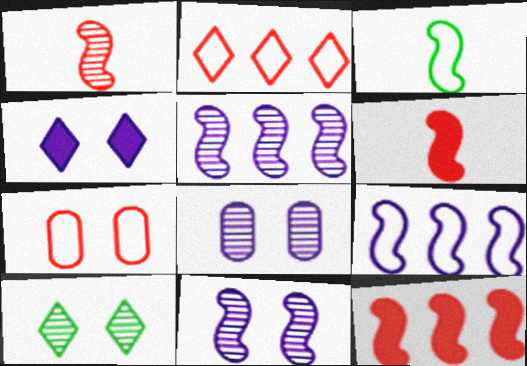[[3, 11, 12]]